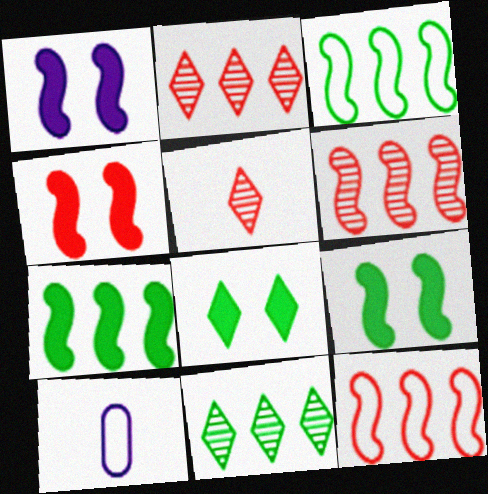[[1, 4, 9], 
[2, 9, 10], 
[4, 10, 11], 
[6, 8, 10]]